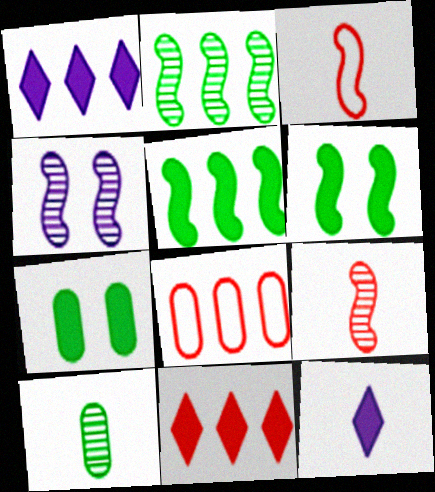[[1, 2, 8], 
[2, 4, 9], 
[3, 4, 5], 
[3, 10, 12]]